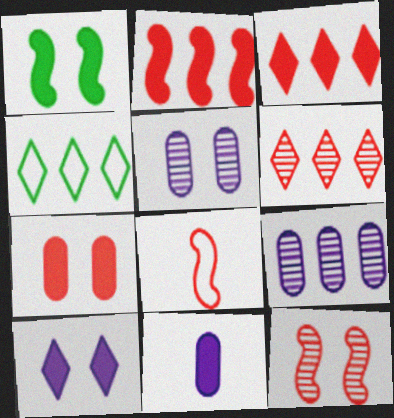[[1, 3, 11], 
[1, 7, 10], 
[2, 4, 9], 
[2, 8, 12], 
[4, 11, 12], 
[6, 7, 8]]